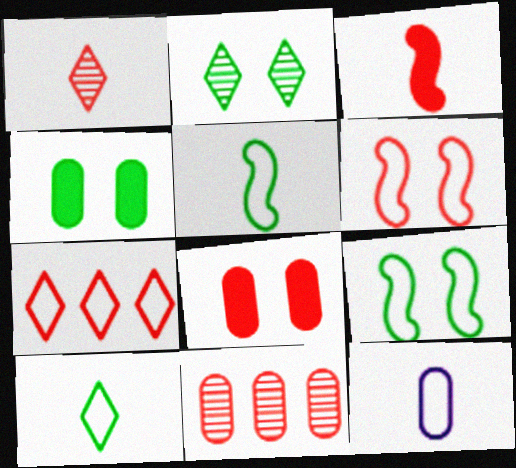[[2, 4, 9], 
[4, 11, 12], 
[7, 9, 12]]